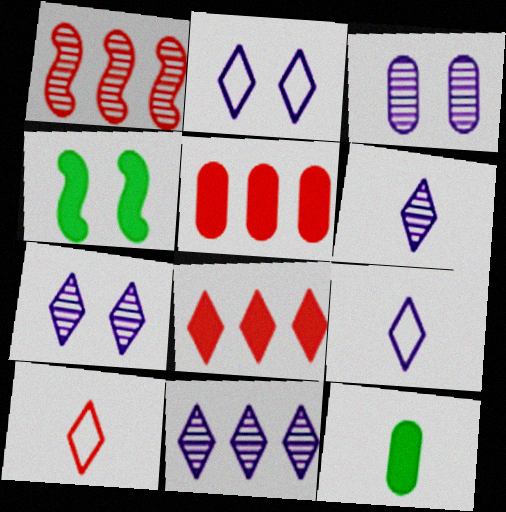[[1, 2, 12], 
[6, 7, 11]]